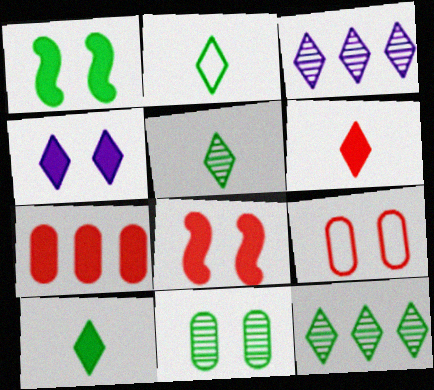[[2, 5, 10], 
[6, 7, 8]]